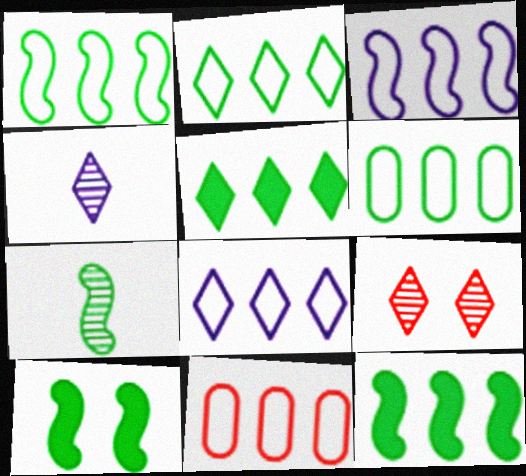[[1, 2, 6], 
[1, 7, 10], 
[1, 8, 11], 
[2, 3, 11], 
[4, 10, 11]]